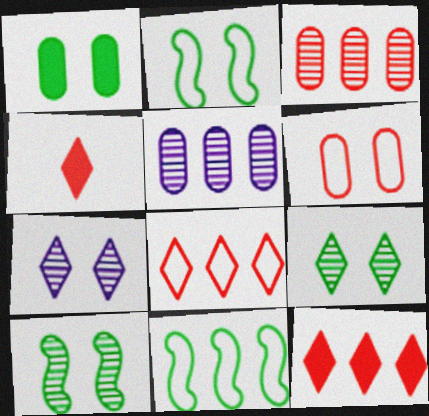[[1, 2, 9], 
[2, 4, 5], 
[5, 11, 12]]